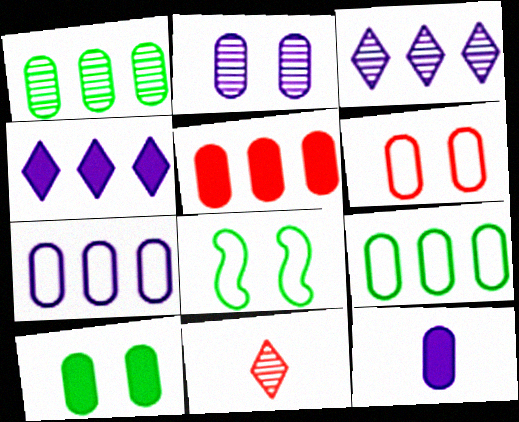[[1, 5, 7], 
[1, 6, 12], 
[2, 6, 10], 
[2, 7, 12], 
[5, 10, 12]]